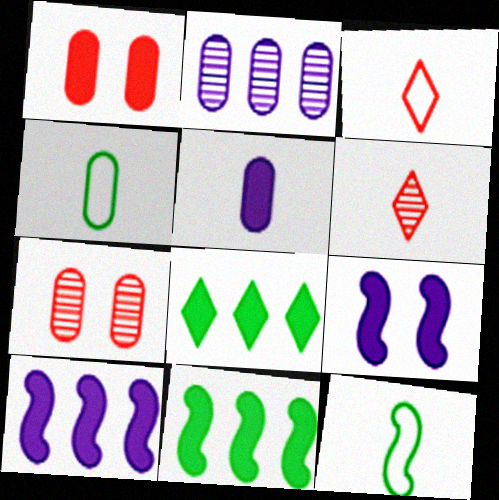[[1, 2, 4], 
[5, 6, 12]]